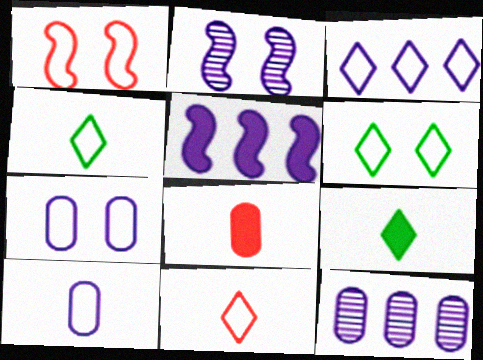[[1, 6, 7], 
[1, 9, 12], 
[3, 5, 12], 
[3, 6, 11]]